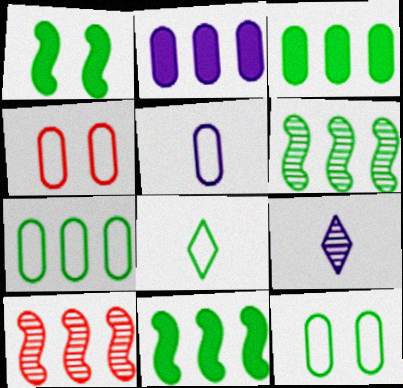[[4, 5, 7], 
[4, 9, 11]]